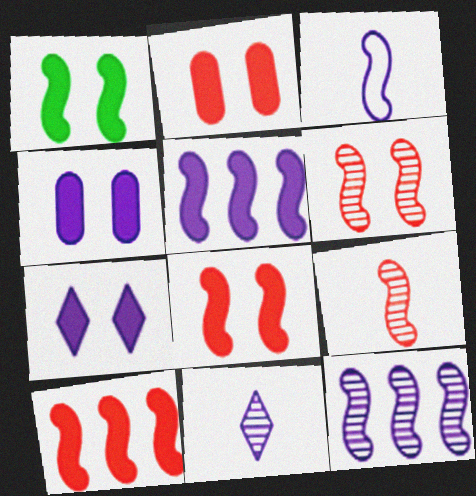[[1, 2, 7]]